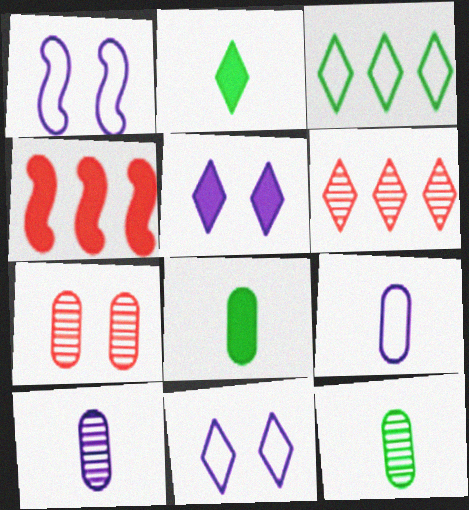[[1, 6, 8], 
[2, 6, 11], 
[4, 5, 8], 
[4, 11, 12]]